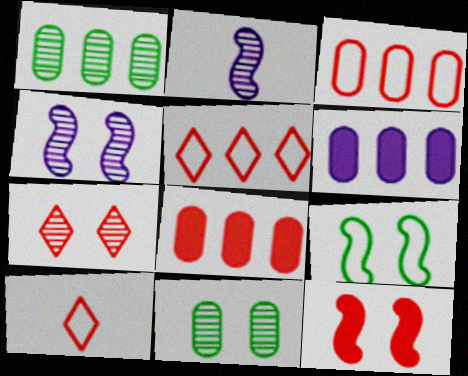[[1, 2, 7], 
[1, 3, 6], 
[4, 7, 11], 
[4, 9, 12]]